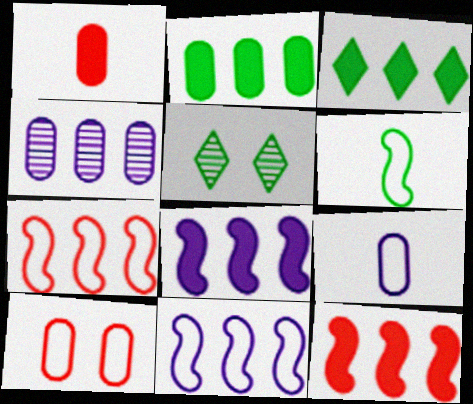[[1, 5, 11], 
[2, 5, 6], 
[3, 4, 7], 
[5, 9, 12]]